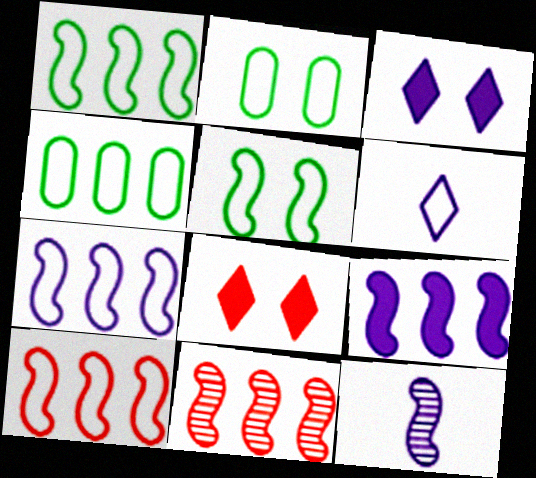[[1, 7, 10], 
[1, 9, 11], 
[2, 6, 10], 
[4, 8, 12]]